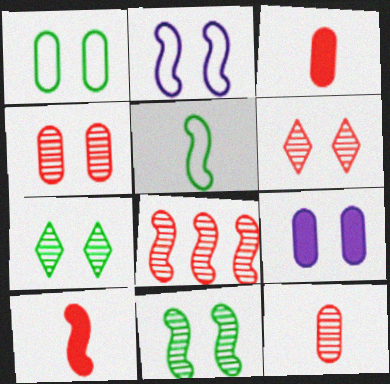[[1, 4, 9], 
[6, 8, 12]]